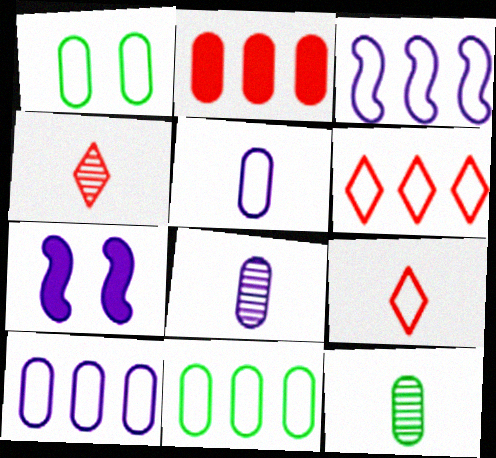[[1, 2, 8], 
[1, 3, 9], 
[3, 6, 11], 
[4, 7, 11], 
[6, 7, 12]]